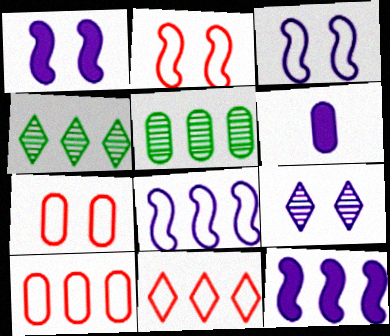[[2, 4, 6], 
[4, 10, 12], 
[5, 6, 7], 
[5, 11, 12], 
[6, 8, 9]]